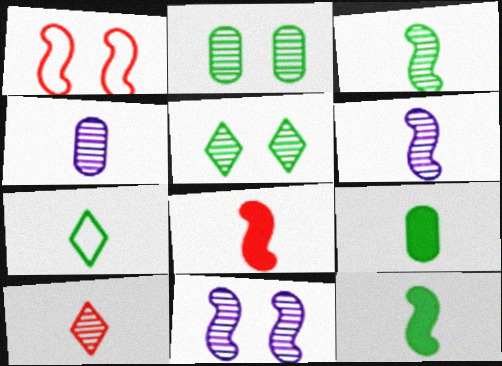[[3, 4, 10], 
[3, 7, 9], 
[4, 7, 8]]